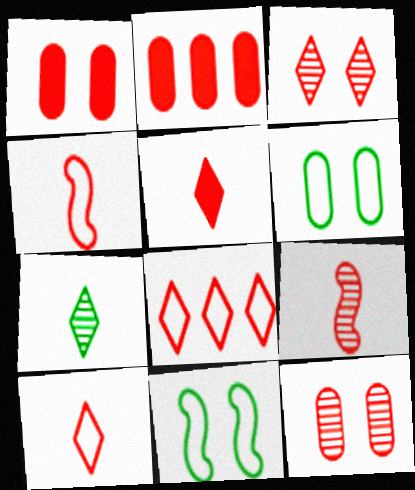[[1, 8, 9], 
[2, 3, 4], 
[3, 5, 8]]